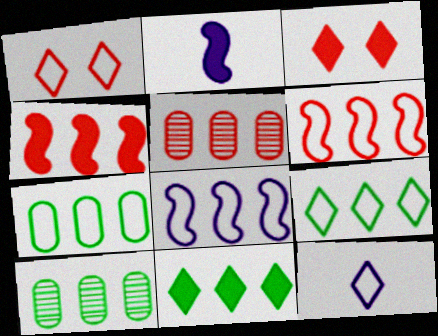[[1, 2, 10], 
[1, 9, 12], 
[5, 8, 11]]